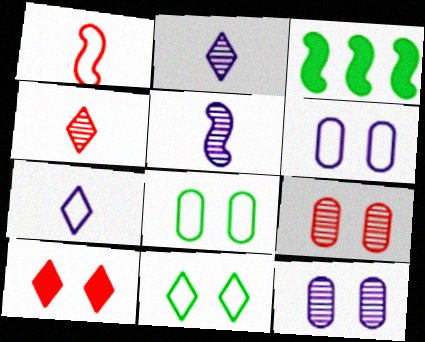[[3, 4, 6], 
[3, 7, 9]]